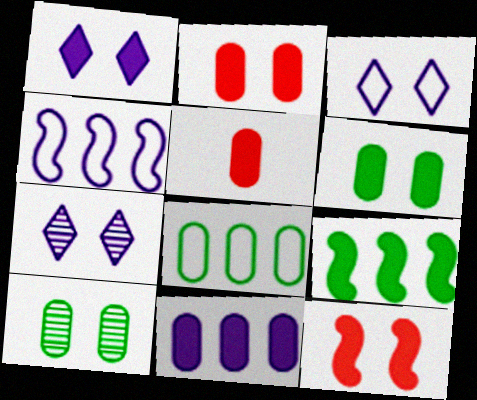[[1, 3, 7], 
[1, 5, 9], 
[1, 6, 12], 
[3, 10, 12], 
[5, 6, 11]]